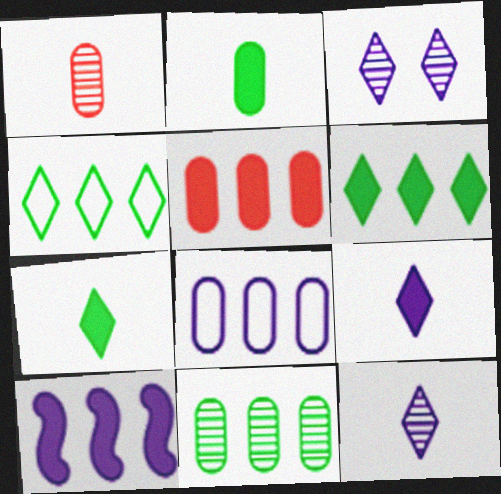[[5, 6, 10], 
[5, 8, 11]]